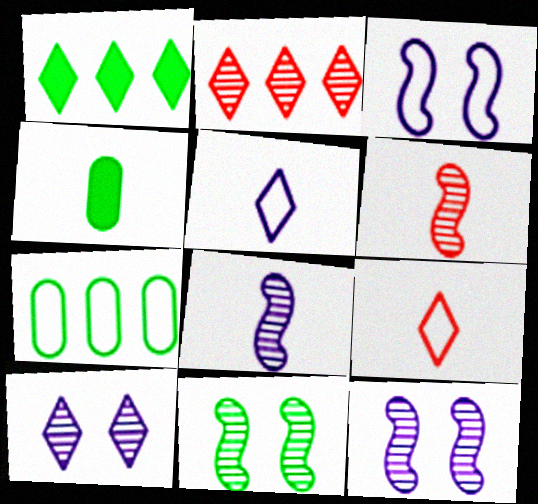[[1, 9, 10], 
[2, 3, 4], 
[3, 7, 9], 
[4, 5, 6], 
[4, 8, 9]]